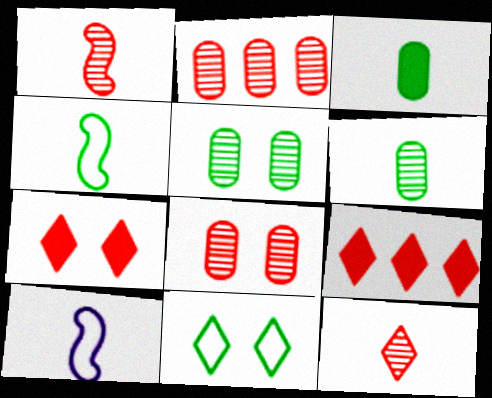[[3, 10, 12], 
[5, 9, 10]]